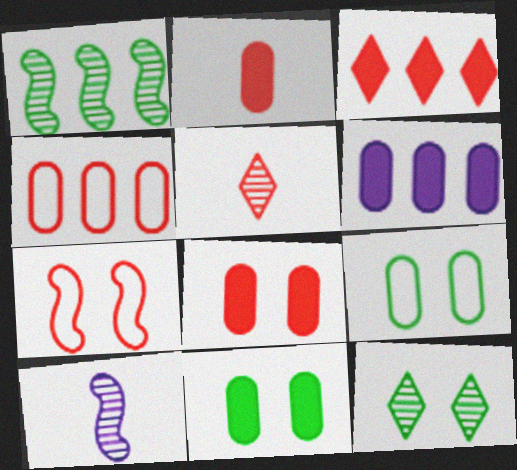[[2, 6, 11], 
[3, 9, 10]]